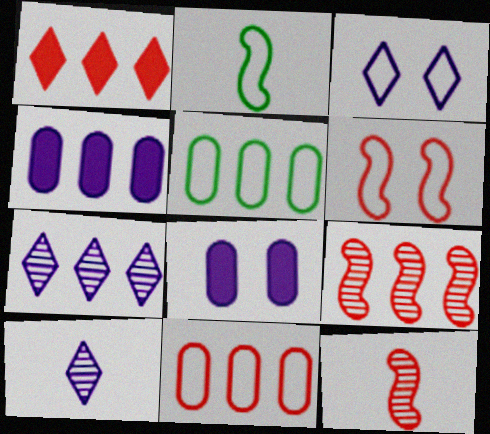[[1, 9, 11], 
[2, 3, 11]]